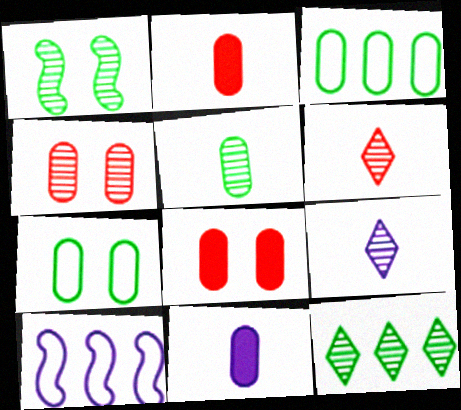[[1, 5, 12], 
[3, 4, 11]]